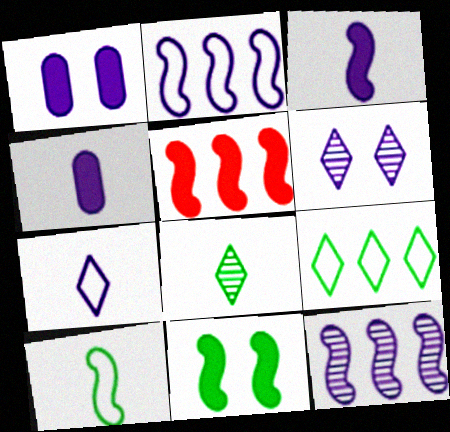[[1, 7, 12], 
[2, 4, 6], 
[3, 5, 11]]